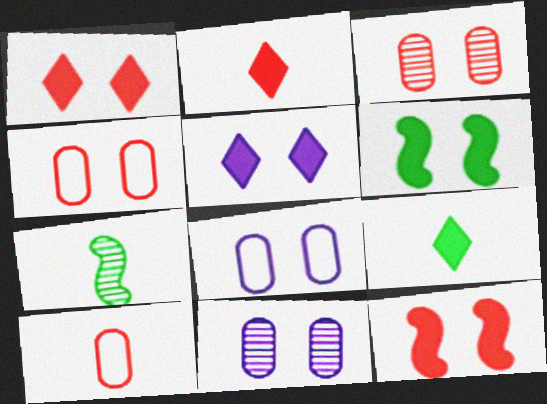[]